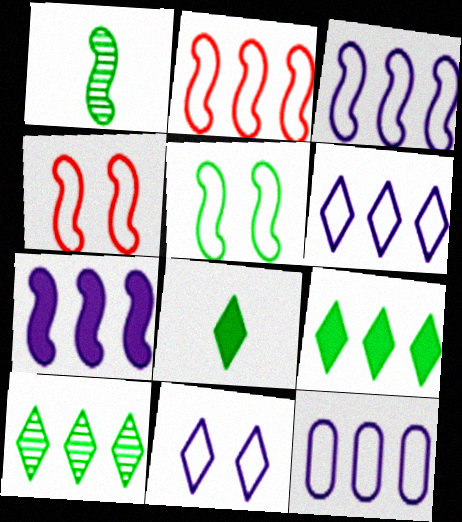[[1, 4, 7], 
[3, 6, 12]]